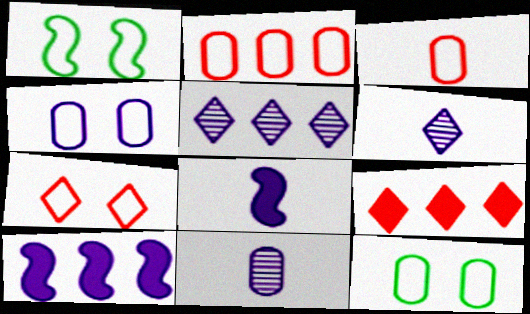[[1, 4, 7], 
[1, 9, 11], 
[4, 5, 8], 
[4, 6, 10]]